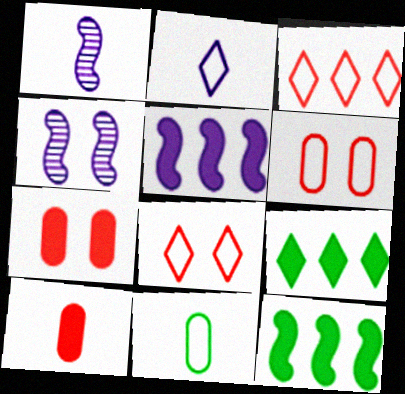[[1, 6, 9]]